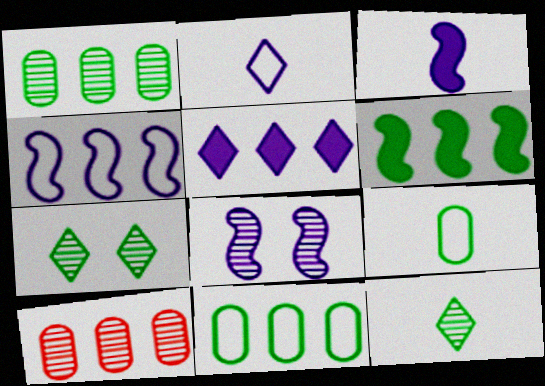[[3, 4, 8], 
[6, 7, 9], 
[8, 10, 12]]